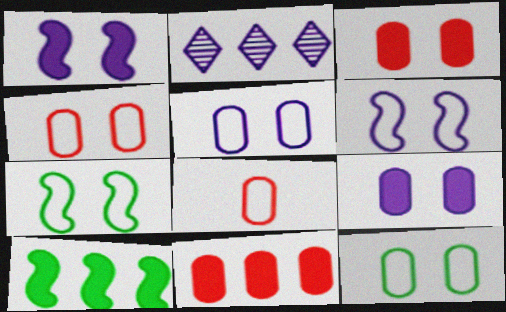[[4, 5, 12]]